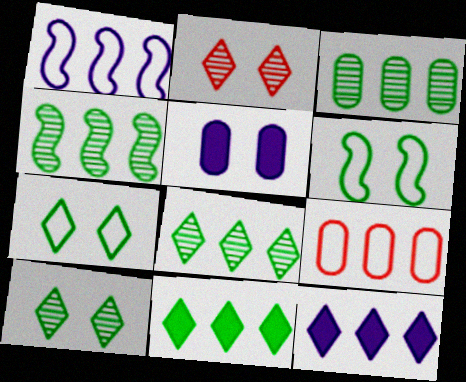[[2, 5, 6], 
[3, 4, 8], 
[4, 9, 12]]